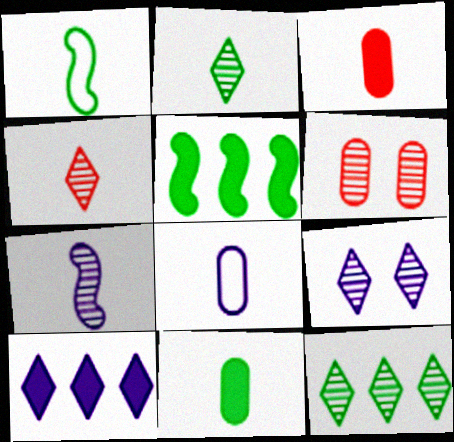[[1, 2, 11], 
[1, 6, 10], 
[4, 9, 12], 
[6, 7, 12]]